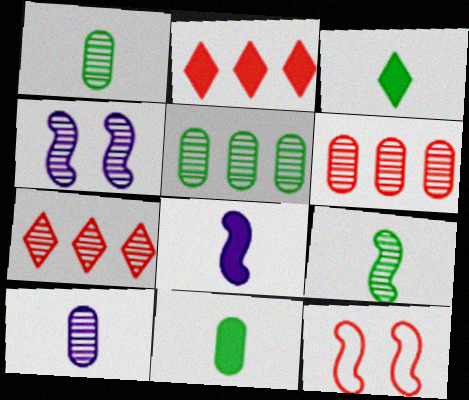[[1, 4, 7]]